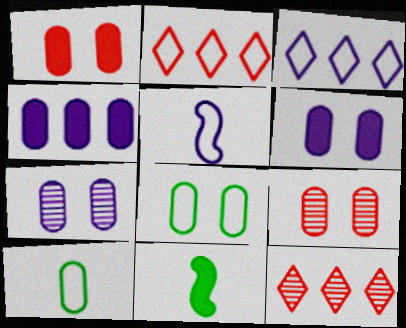[[1, 7, 8], 
[2, 5, 8], 
[2, 7, 11], 
[3, 9, 11], 
[4, 9, 10], 
[6, 8, 9]]